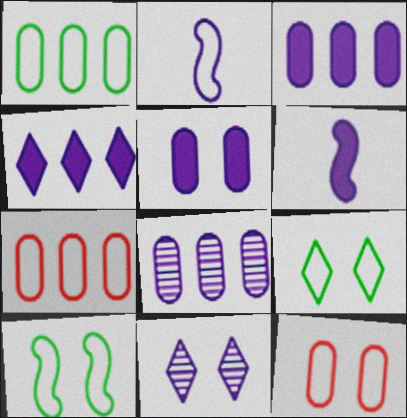[[2, 3, 11], 
[2, 7, 9], 
[4, 5, 6]]